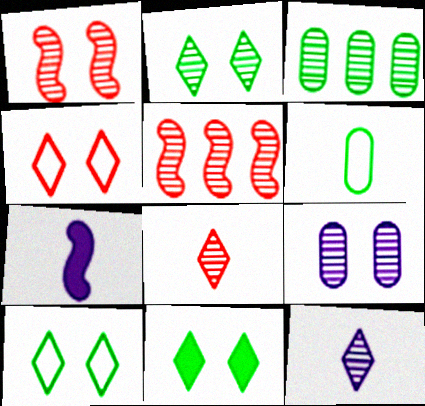[[1, 2, 9], 
[1, 3, 12], 
[2, 10, 11], 
[3, 4, 7], 
[6, 7, 8]]